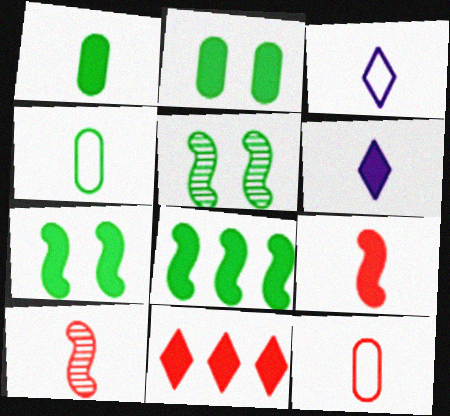[[1, 3, 10], 
[1, 6, 9], 
[4, 6, 10]]